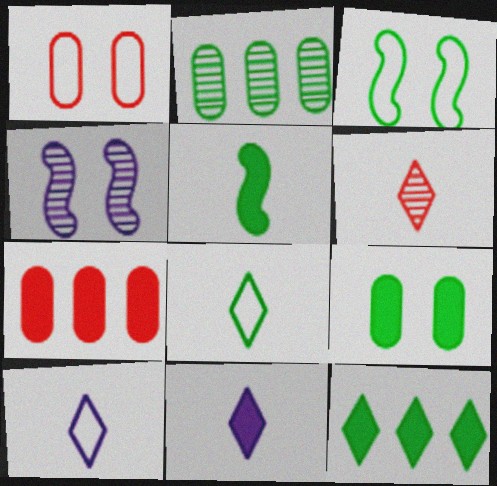[[2, 4, 6], 
[4, 7, 8], 
[5, 9, 12], 
[6, 8, 11]]